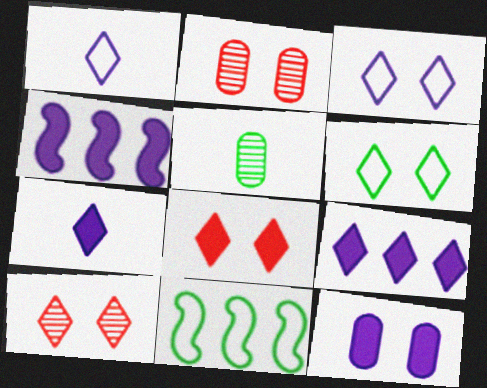[[2, 7, 11], 
[4, 7, 12]]